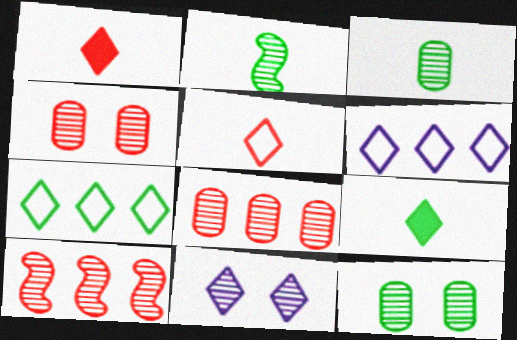[[1, 7, 11], 
[2, 8, 11], 
[3, 10, 11]]